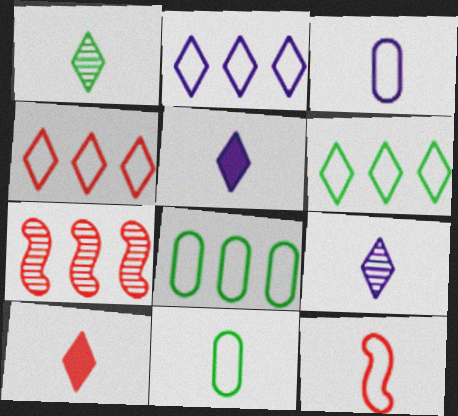[[2, 4, 6]]